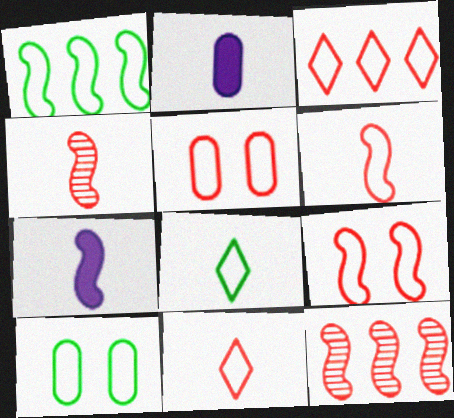[[1, 8, 10], 
[2, 4, 8], 
[3, 5, 6]]